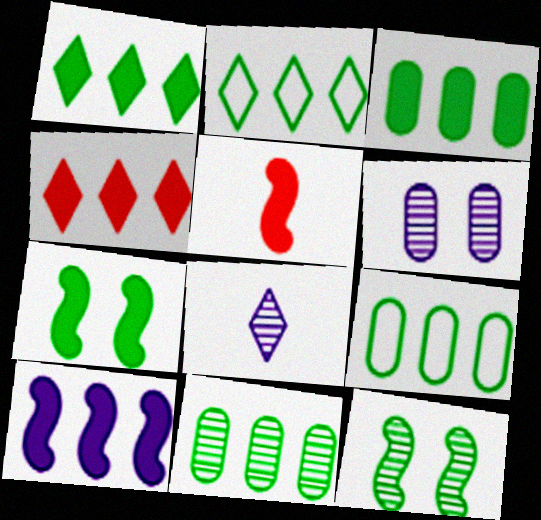[[2, 5, 6], 
[3, 4, 10], 
[3, 9, 11], 
[5, 7, 10]]